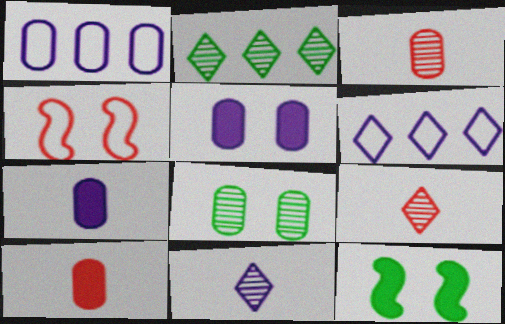[[1, 8, 10], 
[1, 9, 12], 
[2, 4, 7], 
[3, 6, 12]]